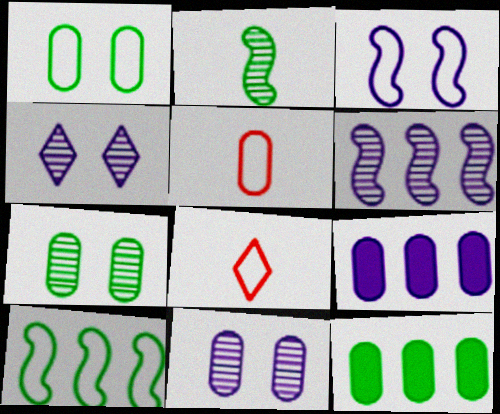[[5, 7, 9], 
[5, 11, 12]]